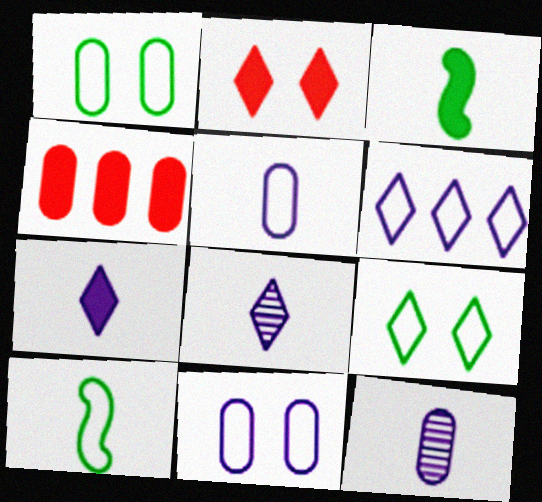[[1, 4, 12]]